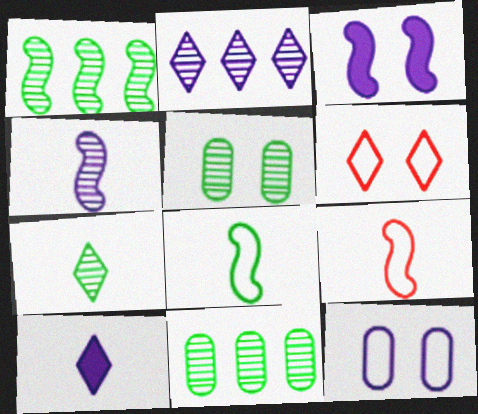[[1, 3, 9], 
[1, 5, 7], 
[3, 5, 6]]